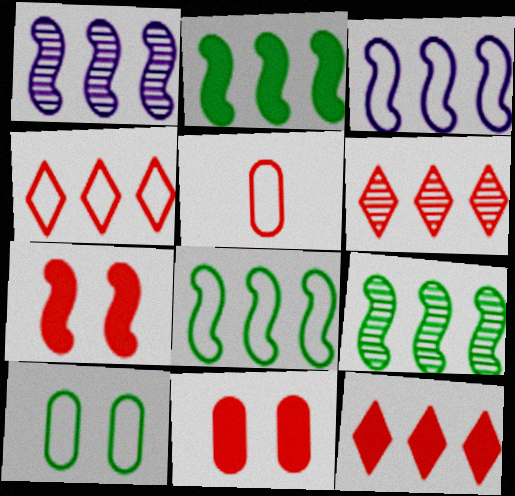[[2, 8, 9], 
[4, 6, 12], 
[5, 6, 7]]